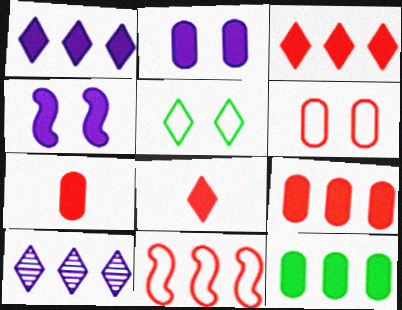[[2, 7, 12], 
[4, 8, 12], 
[5, 8, 10], 
[10, 11, 12]]